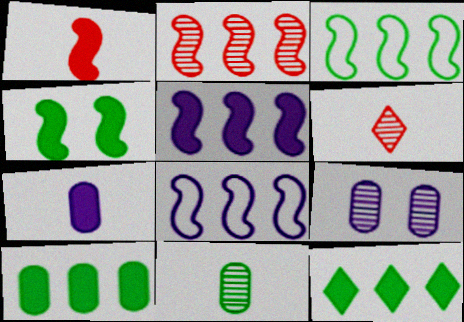[[1, 4, 5], 
[2, 3, 5]]